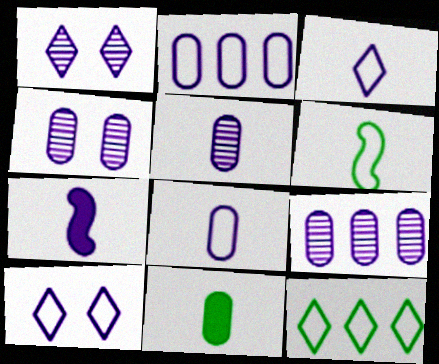[[1, 2, 7], 
[3, 5, 7], 
[4, 5, 9], 
[7, 9, 10]]